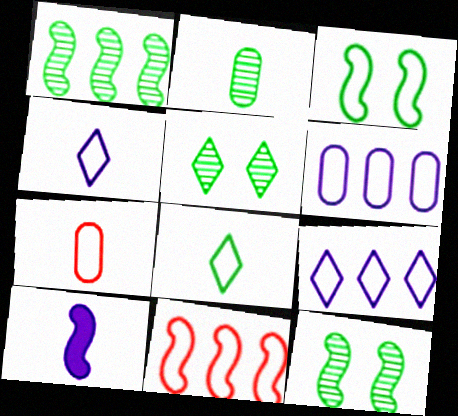[[1, 2, 5], 
[3, 7, 9], 
[10, 11, 12]]